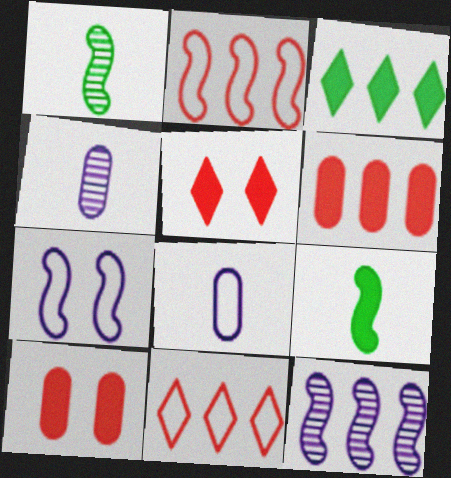[]